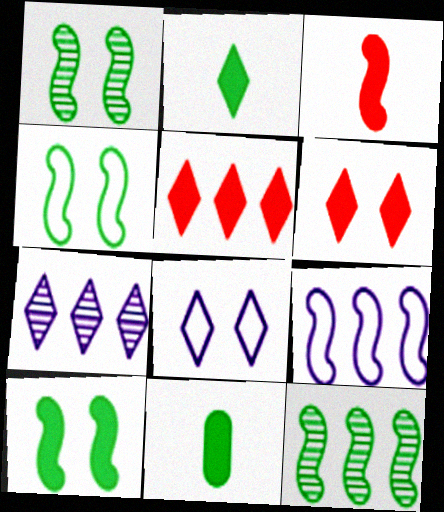[[1, 3, 9], 
[1, 4, 10]]